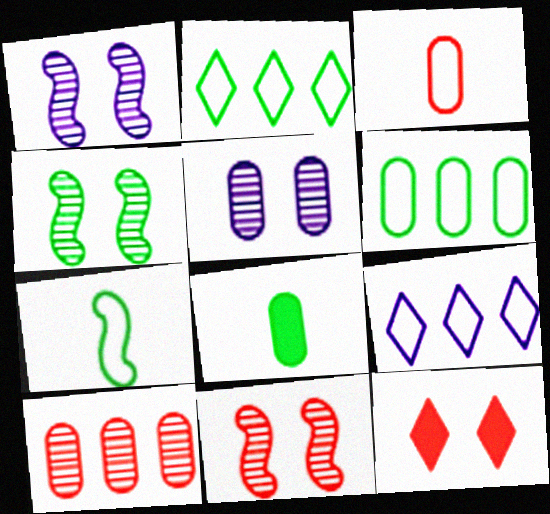[[1, 4, 11], 
[2, 4, 8], 
[8, 9, 11]]